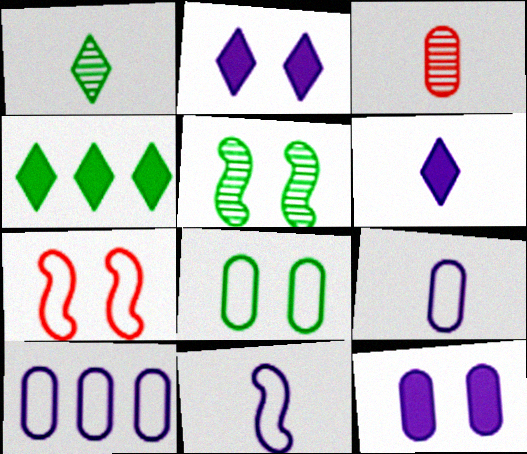[]